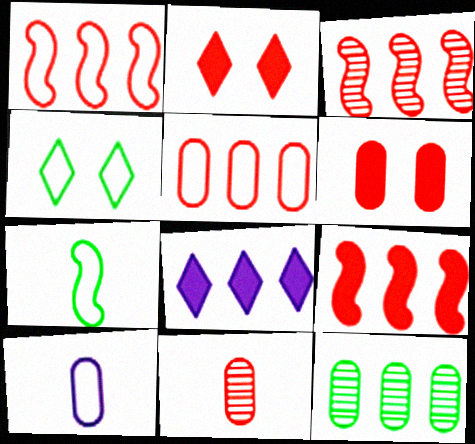[[1, 2, 11], 
[1, 3, 9], 
[1, 4, 10], 
[1, 8, 12], 
[5, 6, 11], 
[6, 10, 12]]